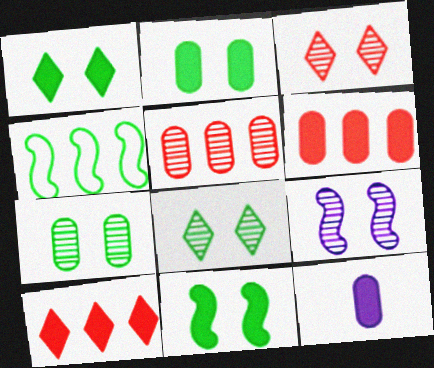[[1, 2, 11], 
[2, 6, 12], 
[3, 4, 12], 
[3, 7, 9], 
[10, 11, 12]]